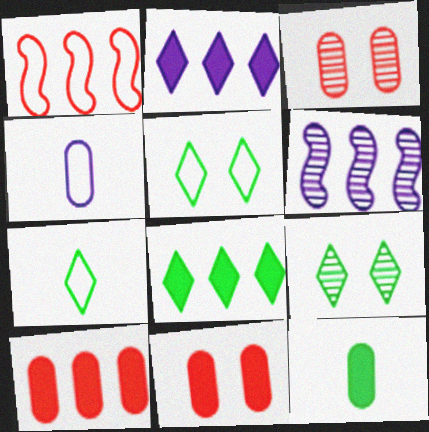[[1, 4, 5], 
[6, 7, 11], 
[7, 8, 9]]